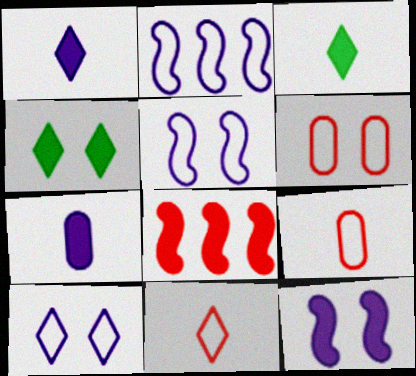[[4, 7, 8]]